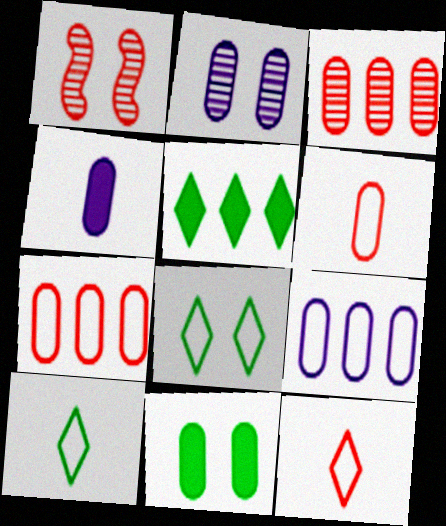[[2, 4, 9]]